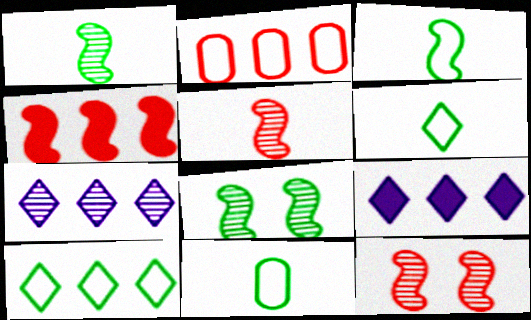[[3, 6, 11], 
[9, 11, 12]]